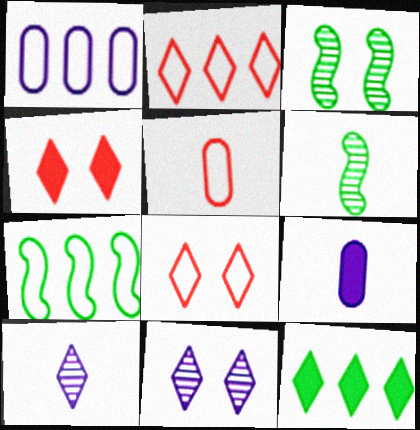[[1, 2, 7], 
[1, 4, 6], 
[2, 3, 9], 
[8, 10, 12]]